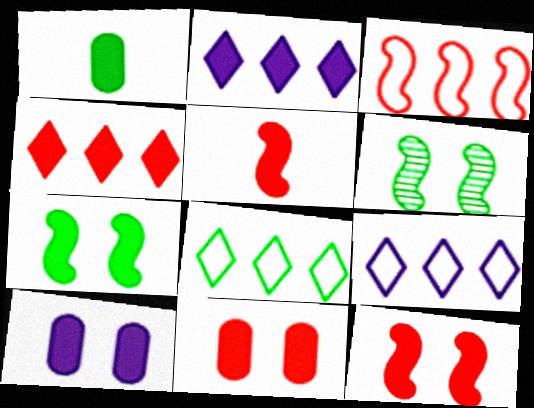[[1, 2, 12], 
[1, 6, 8], 
[4, 5, 11]]